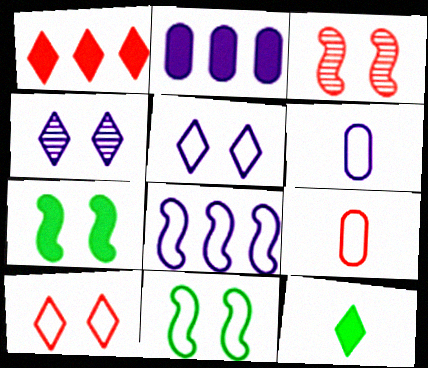[[1, 3, 9], 
[5, 6, 8]]